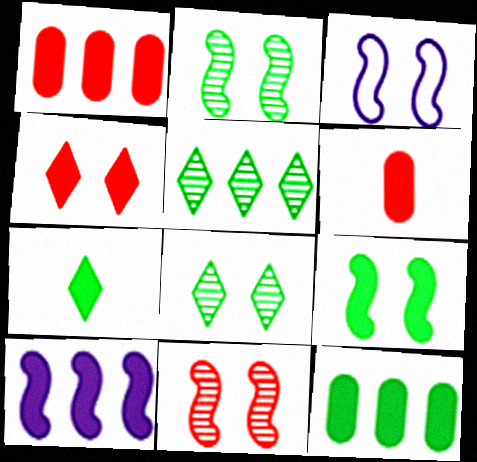[[3, 5, 6], 
[3, 9, 11], 
[7, 9, 12]]